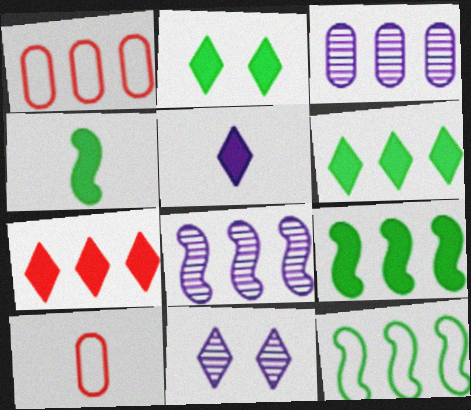[[1, 4, 11], 
[1, 6, 8], 
[2, 5, 7], 
[2, 8, 10], 
[3, 7, 12], 
[9, 10, 11]]